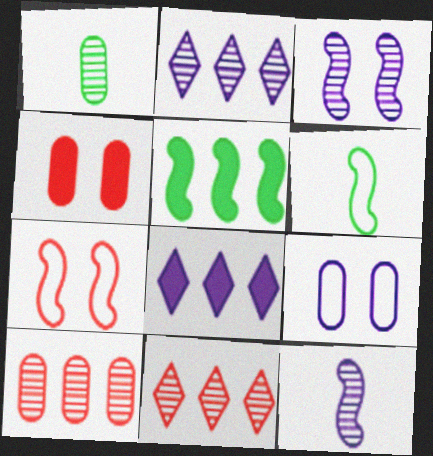[[1, 3, 11], 
[1, 7, 8], 
[2, 4, 6], 
[5, 7, 12], 
[8, 9, 12]]